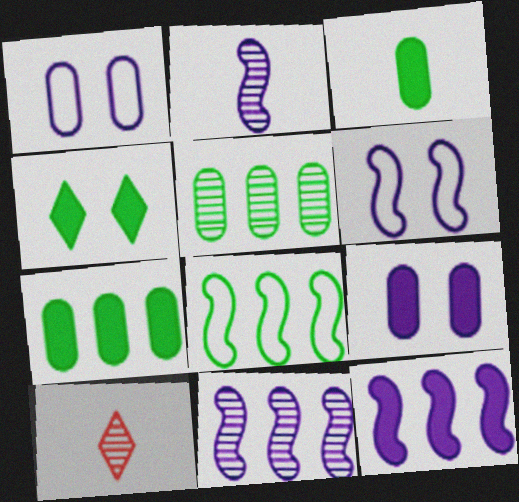[[2, 6, 12], 
[6, 7, 10], 
[8, 9, 10]]